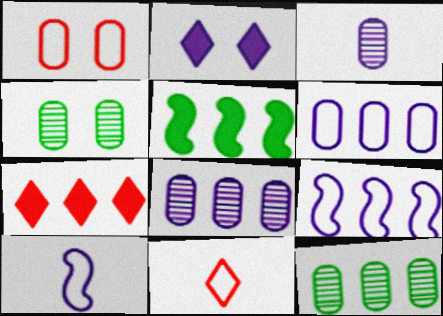[[2, 3, 9], 
[2, 8, 10], 
[4, 7, 10], 
[7, 9, 12]]